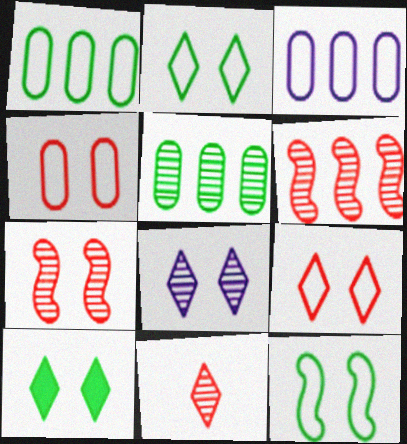[[8, 9, 10]]